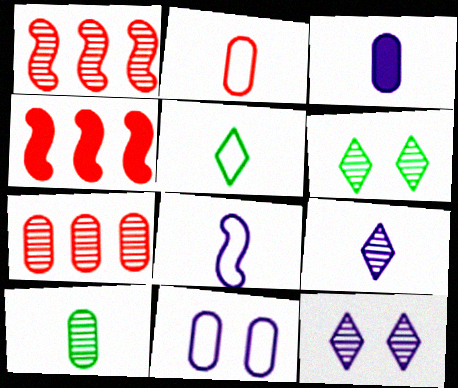[[1, 10, 12], 
[2, 3, 10], 
[2, 5, 8], 
[3, 8, 9]]